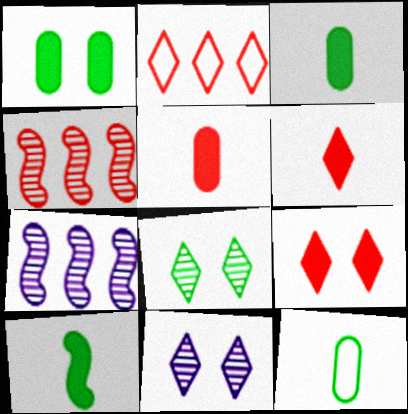[[7, 9, 12]]